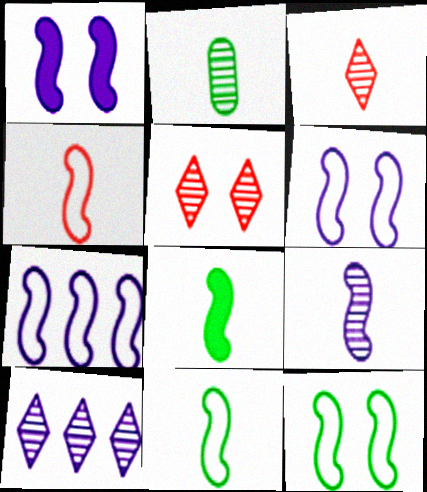[[1, 7, 9], 
[2, 3, 9], 
[4, 7, 12], 
[4, 8, 9]]